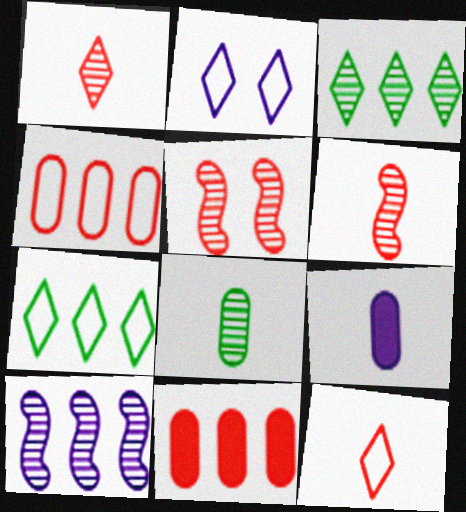[[2, 7, 12], 
[2, 9, 10], 
[5, 7, 9], 
[5, 11, 12], 
[7, 10, 11]]